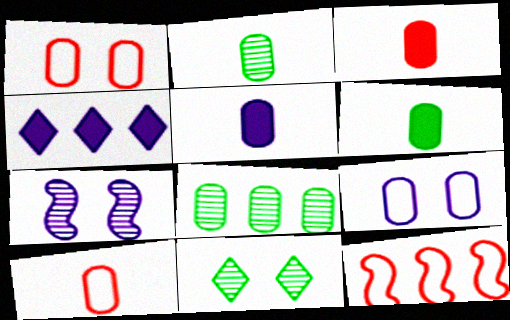[[1, 5, 8], 
[2, 5, 10], 
[3, 5, 6], 
[3, 8, 9], 
[4, 8, 12], 
[5, 11, 12]]